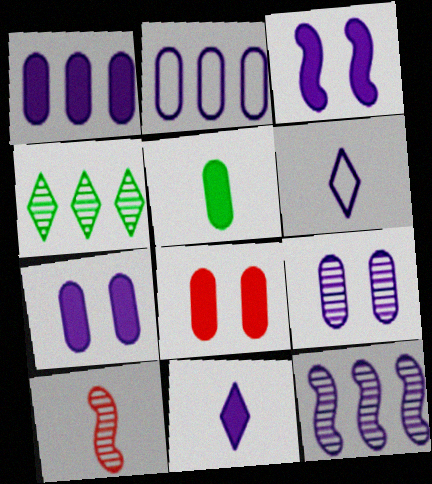[[1, 3, 11], 
[1, 5, 8], 
[4, 9, 10], 
[5, 6, 10], 
[6, 7, 12]]